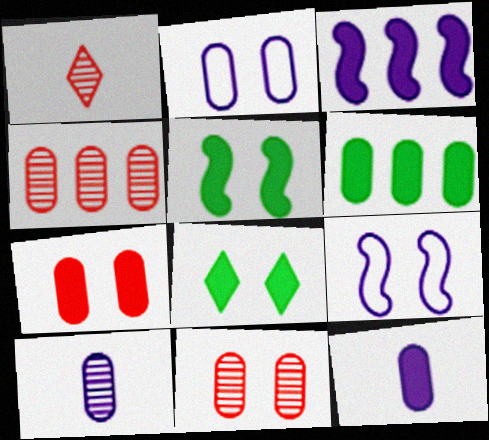[[1, 6, 9], 
[6, 7, 12], 
[8, 9, 11]]